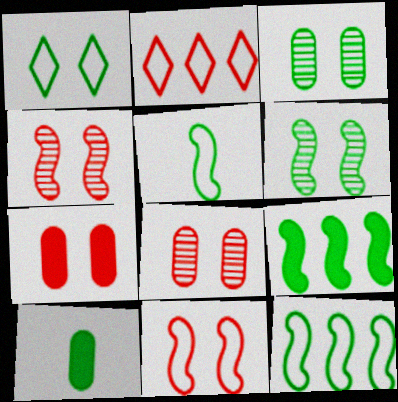[[5, 6, 9]]